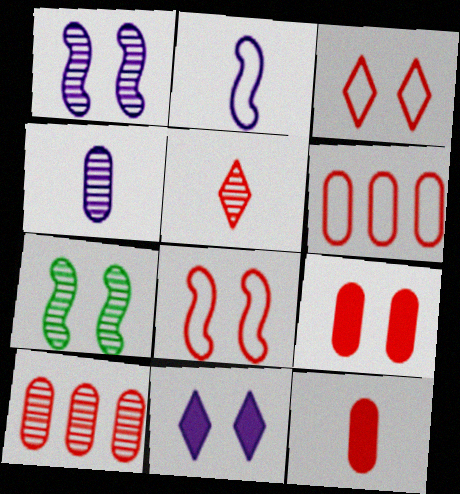[]